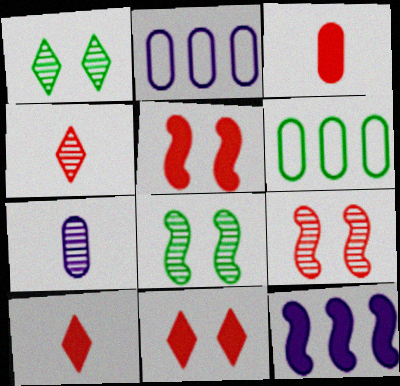[[2, 8, 10]]